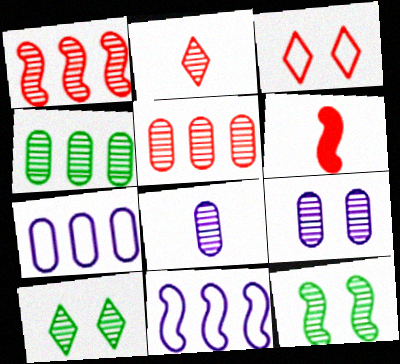[[1, 8, 10], 
[3, 5, 6], 
[6, 7, 10], 
[6, 11, 12]]